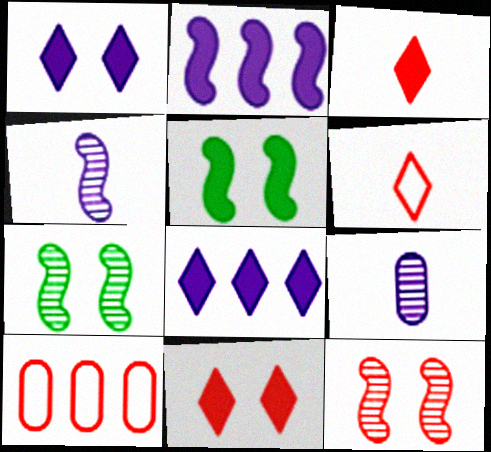[[3, 10, 12]]